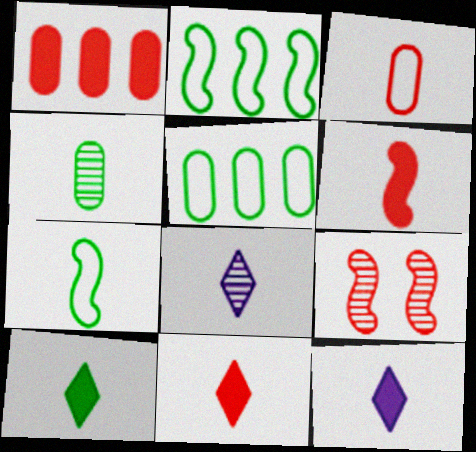[[4, 7, 10], 
[5, 9, 12], 
[10, 11, 12]]